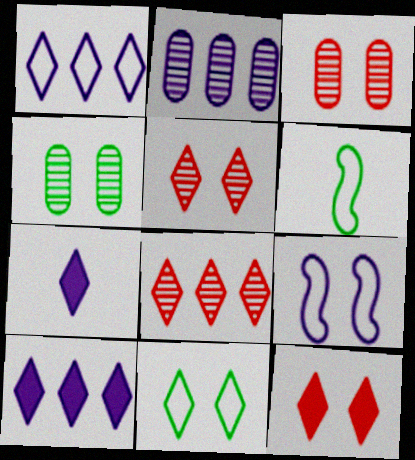[[2, 6, 12], 
[2, 7, 9], 
[3, 6, 10], 
[4, 9, 12], 
[7, 8, 11]]